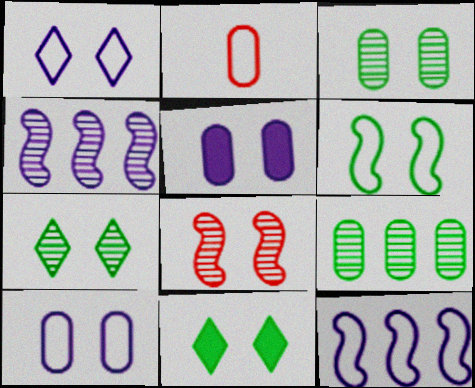[[2, 4, 11], 
[2, 5, 9], 
[3, 6, 11], 
[8, 10, 11]]